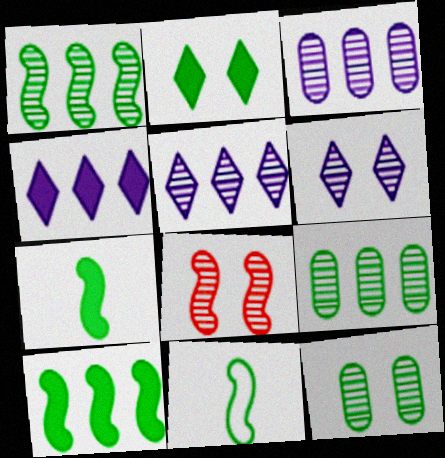[[2, 9, 11], 
[6, 8, 12]]